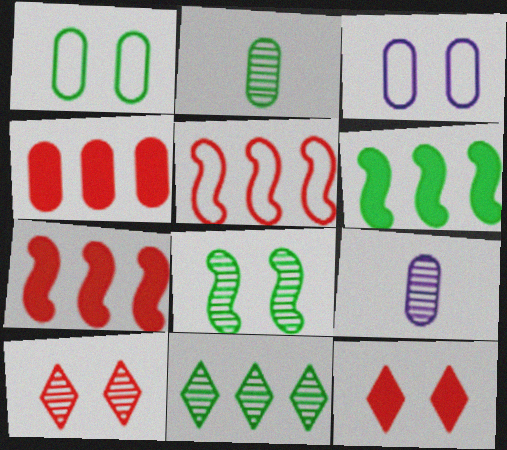[[1, 4, 9], 
[2, 3, 4], 
[2, 8, 11], 
[3, 8, 12]]